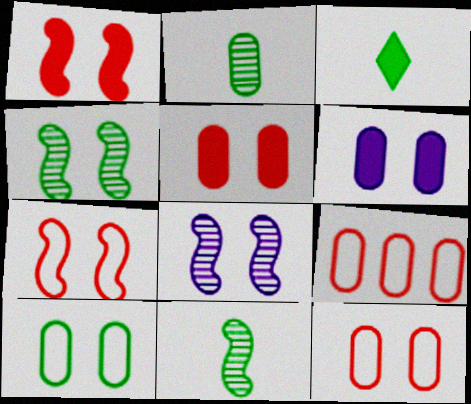[[2, 6, 9], 
[3, 8, 9]]